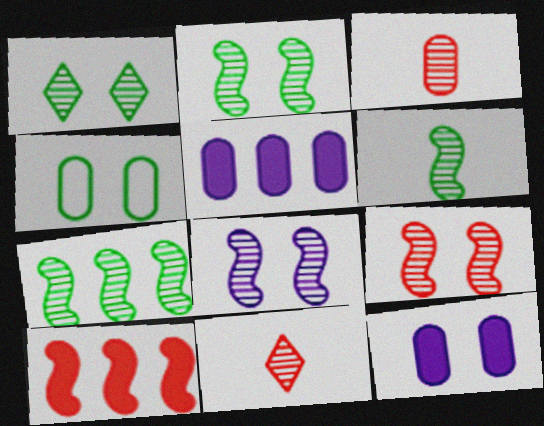[[2, 6, 7], 
[2, 8, 9], 
[3, 4, 5]]